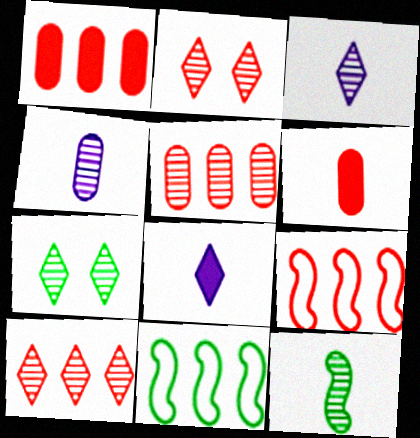[[1, 9, 10], 
[2, 6, 9], 
[3, 7, 10]]